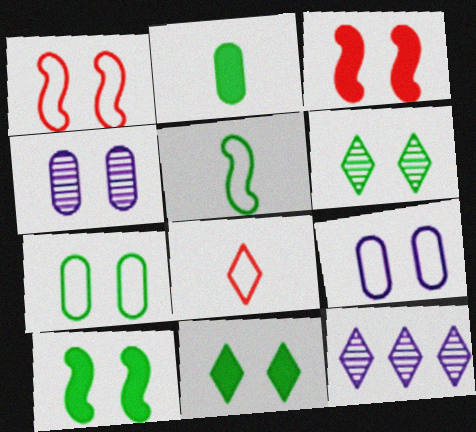[[1, 2, 12], 
[1, 4, 11], 
[3, 6, 9], 
[6, 7, 10], 
[8, 11, 12]]